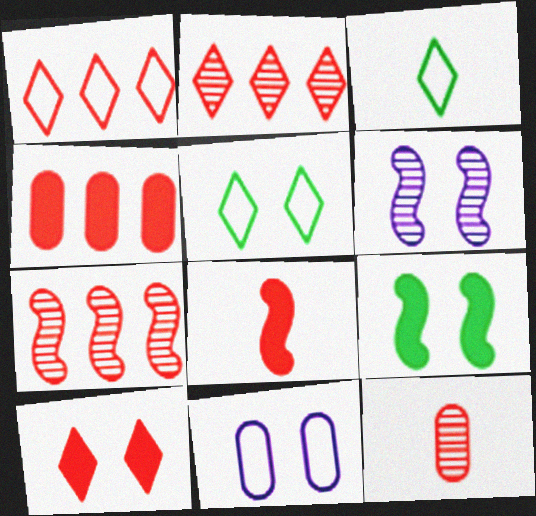[[1, 4, 7], 
[3, 4, 6], 
[4, 8, 10]]